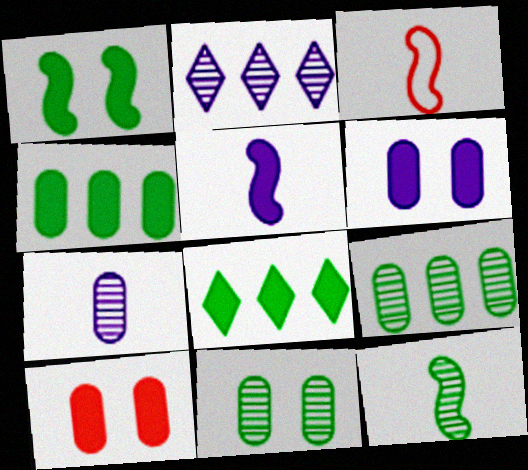[[3, 5, 12], 
[5, 8, 10]]